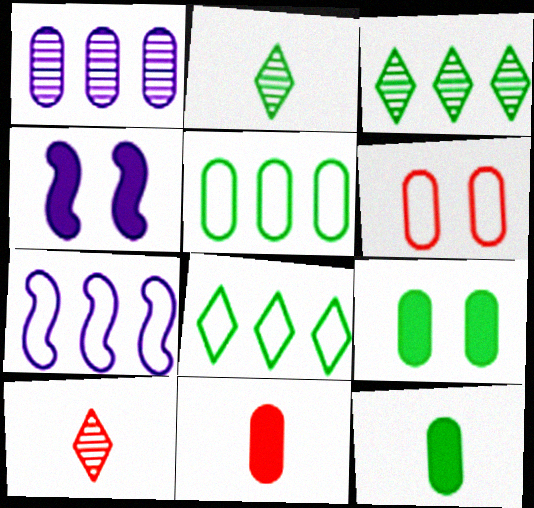[[1, 6, 12], 
[4, 5, 10], 
[7, 9, 10]]